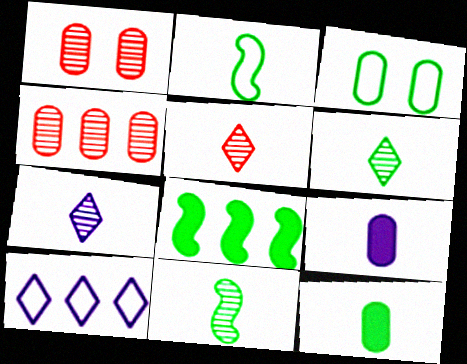[[2, 5, 9], 
[2, 6, 12], 
[3, 4, 9], 
[3, 6, 8], 
[4, 8, 10], 
[5, 6, 7]]